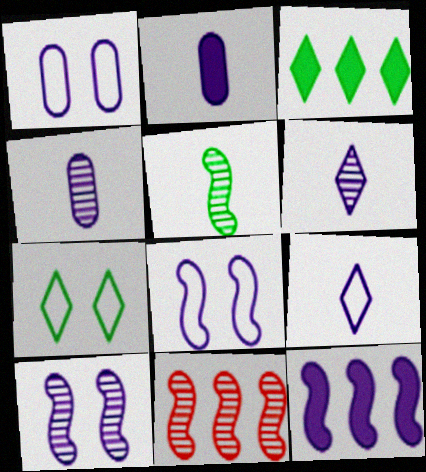[[1, 6, 12], 
[2, 7, 11], 
[5, 10, 11]]